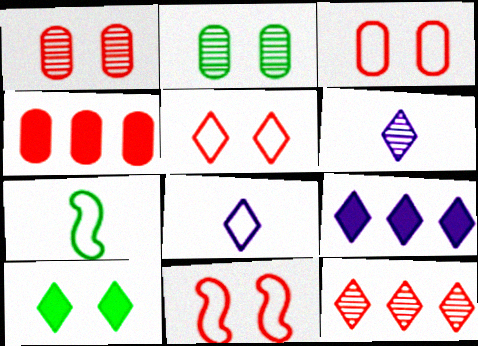[[1, 7, 9], 
[3, 5, 11], 
[8, 10, 12]]